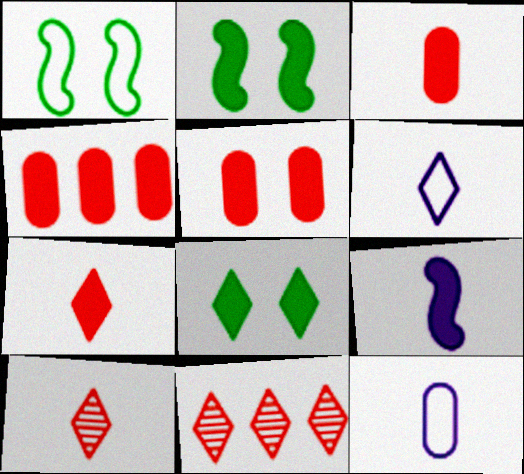[[2, 11, 12], 
[3, 4, 5], 
[4, 8, 9], 
[6, 8, 11]]